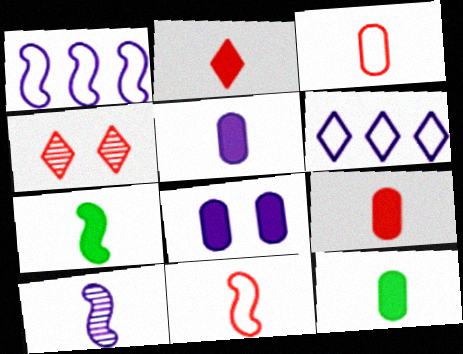[[1, 4, 12], 
[2, 5, 7], 
[5, 9, 12], 
[6, 8, 10], 
[7, 10, 11]]